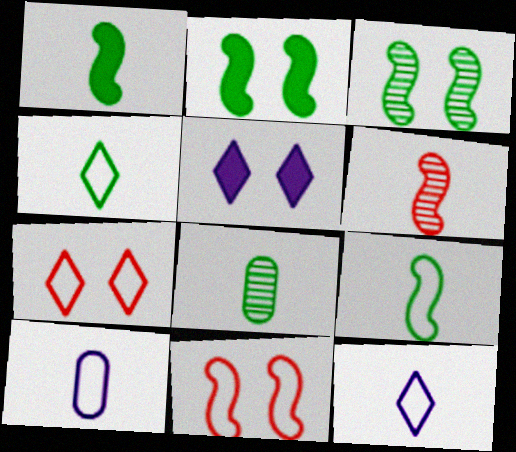[[1, 4, 8]]